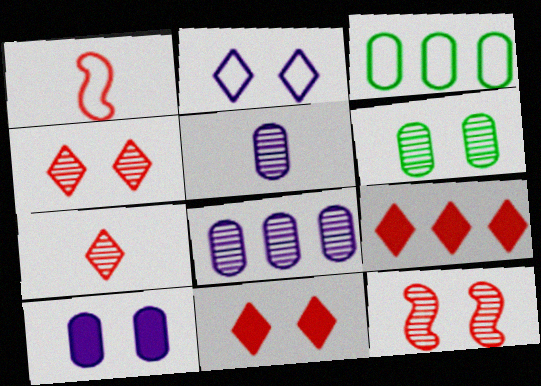[[1, 2, 3]]